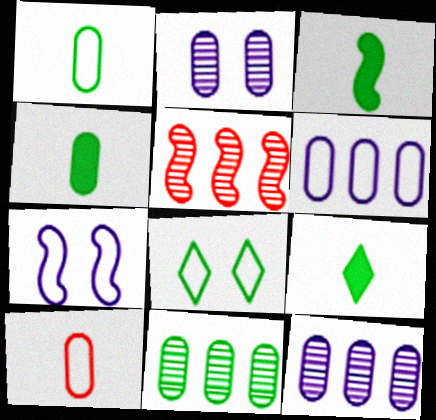[[3, 4, 9], 
[3, 5, 7], 
[3, 8, 11]]